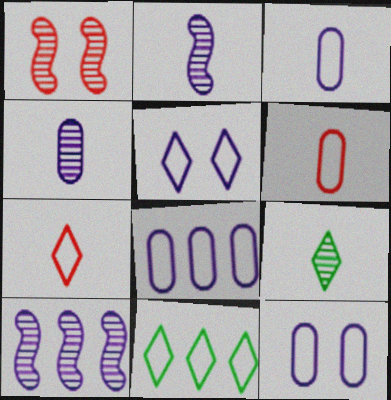[[3, 8, 12], 
[5, 7, 11]]